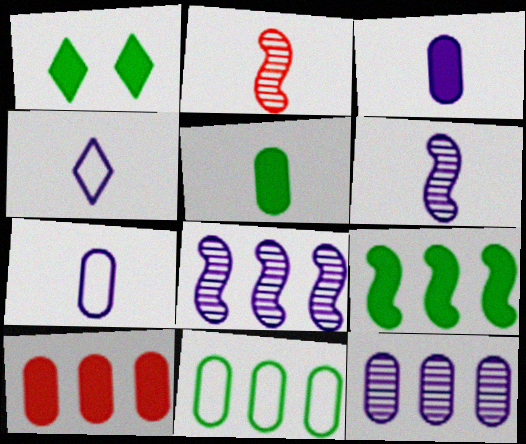[[1, 5, 9], 
[2, 4, 5], 
[3, 4, 6], 
[10, 11, 12]]